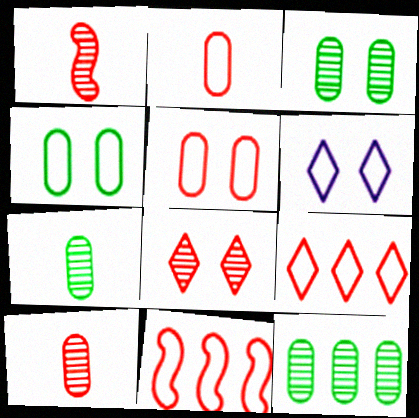[[3, 7, 12]]